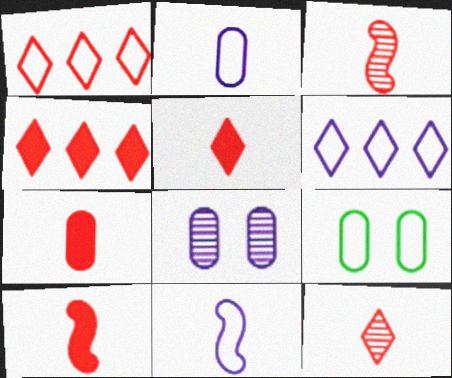[[1, 9, 11], 
[5, 7, 10]]